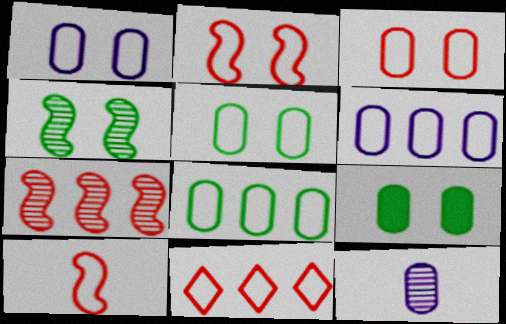[[1, 3, 5], 
[3, 10, 11]]